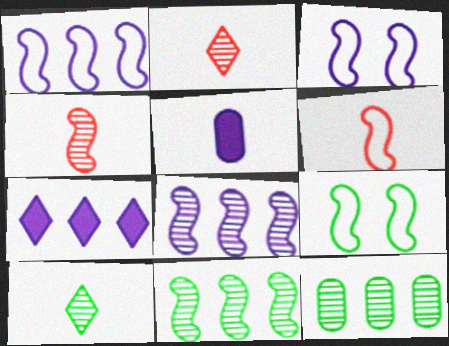[[1, 6, 9], 
[5, 6, 10]]